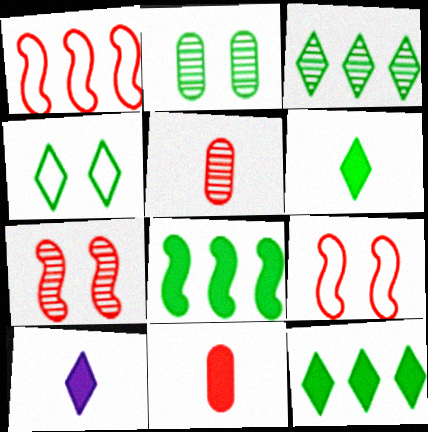[[1, 2, 10], 
[3, 4, 6]]